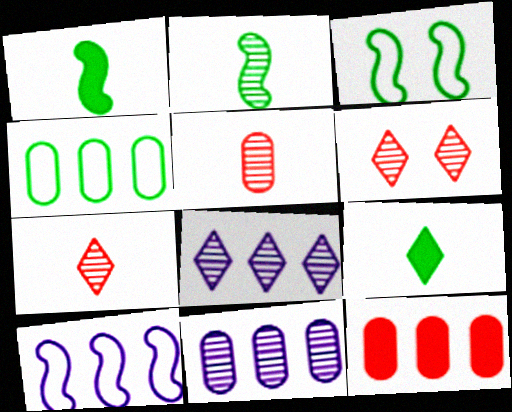[[2, 6, 11], 
[4, 11, 12]]